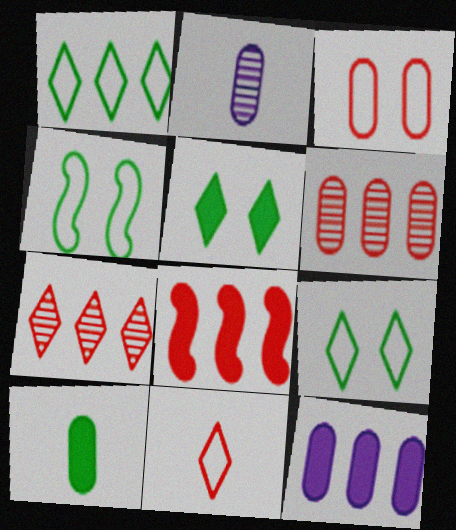[[2, 8, 9]]